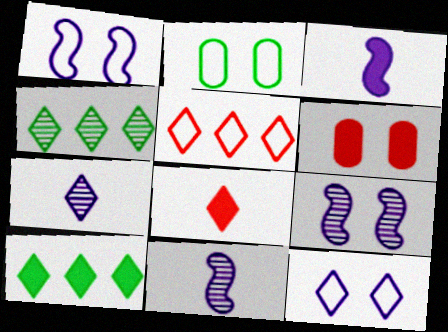[[3, 6, 10], 
[4, 8, 12]]